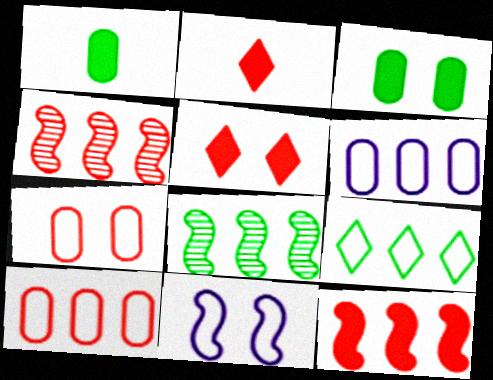[[2, 4, 7]]